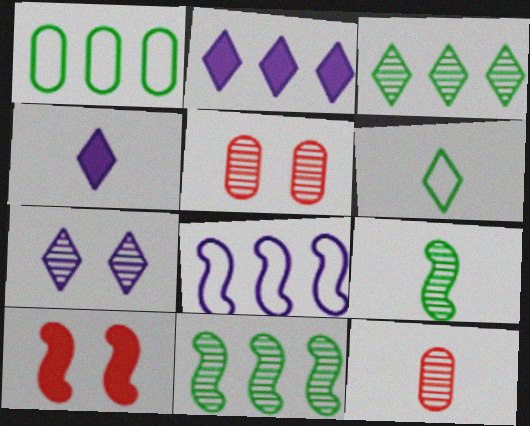[[7, 11, 12], 
[8, 9, 10]]